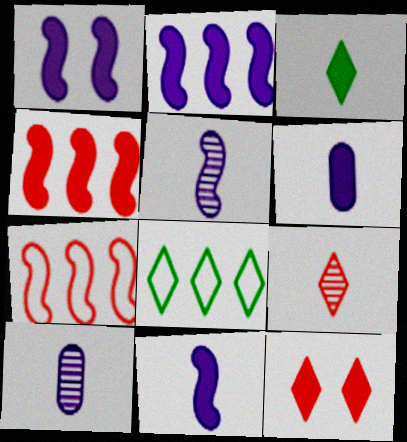[[1, 2, 11]]